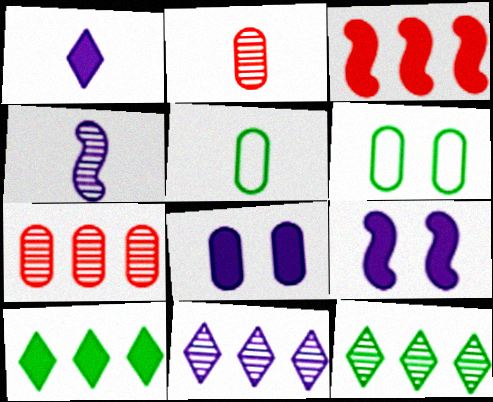[[5, 7, 8]]